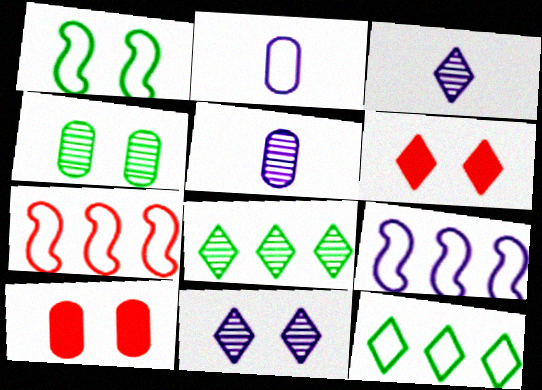[[1, 10, 11], 
[3, 6, 12]]